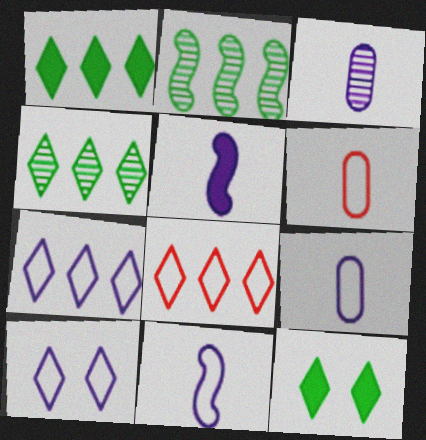[]